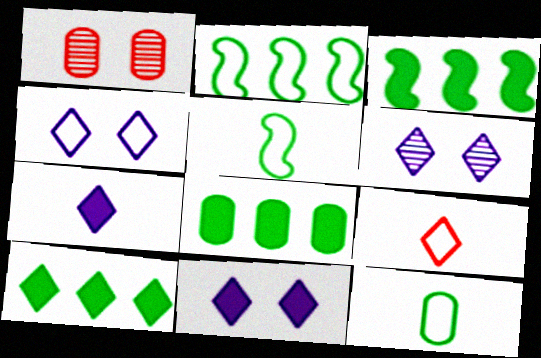[[1, 2, 7], 
[3, 8, 10], 
[4, 6, 11], 
[6, 9, 10]]